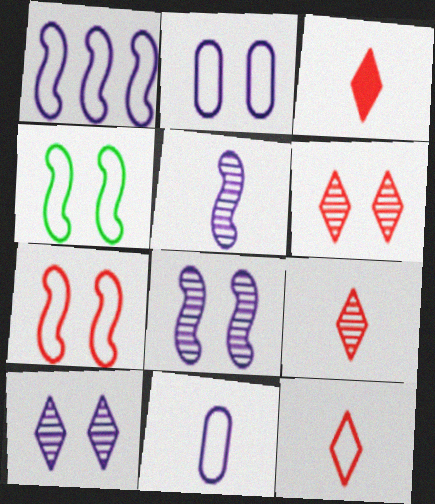[[3, 9, 12]]